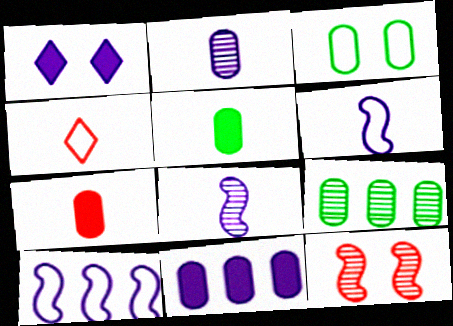[[1, 2, 10], 
[1, 3, 12], 
[3, 4, 10], 
[3, 5, 9], 
[4, 5, 8]]